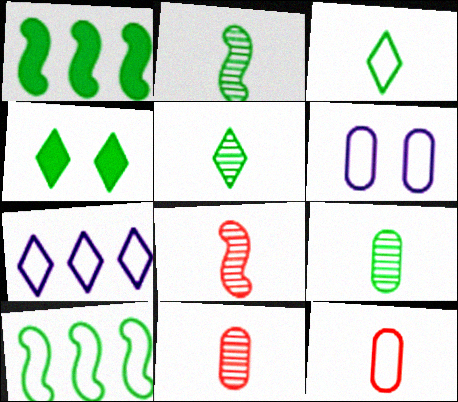[[2, 5, 9], 
[4, 9, 10]]